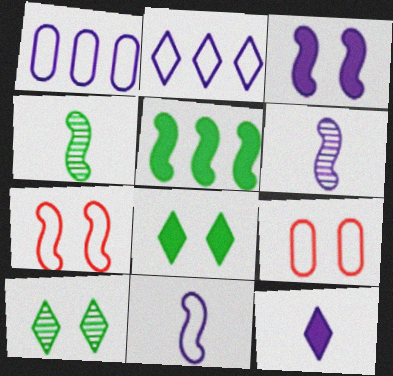[[3, 9, 10], 
[5, 6, 7]]